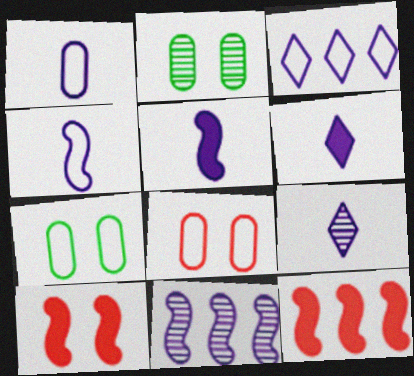[[1, 5, 9], 
[7, 9, 12]]